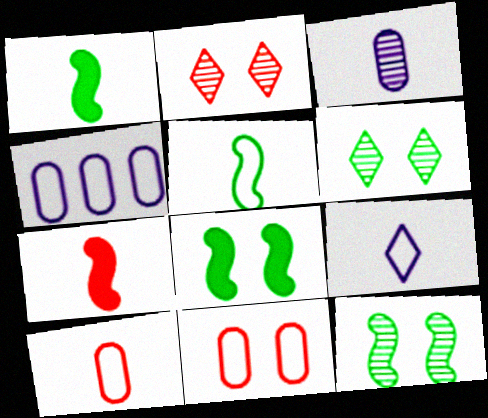[[1, 2, 4], 
[4, 6, 7], 
[5, 9, 10]]